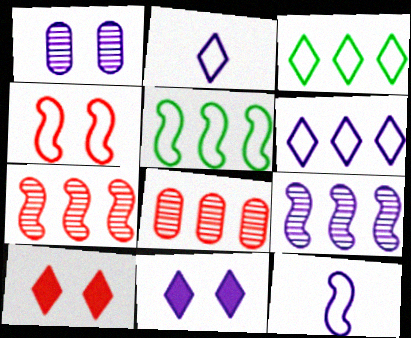[[4, 5, 12]]